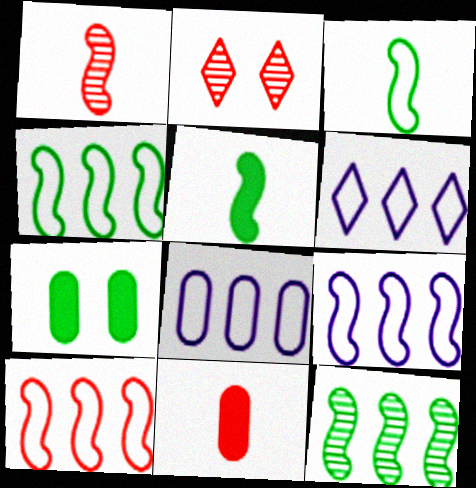[[1, 6, 7], 
[2, 5, 8], 
[2, 10, 11], 
[4, 9, 10], 
[6, 8, 9]]